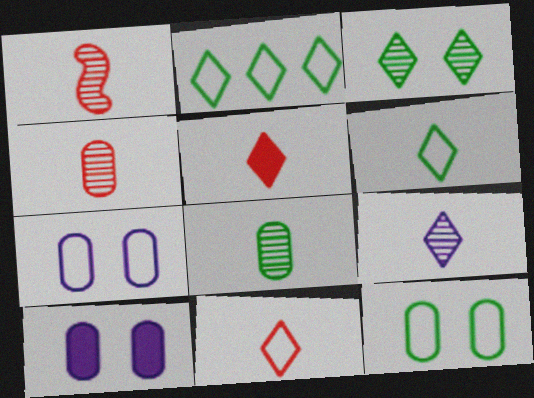[[1, 2, 10], 
[1, 8, 9], 
[5, 6, 9]]